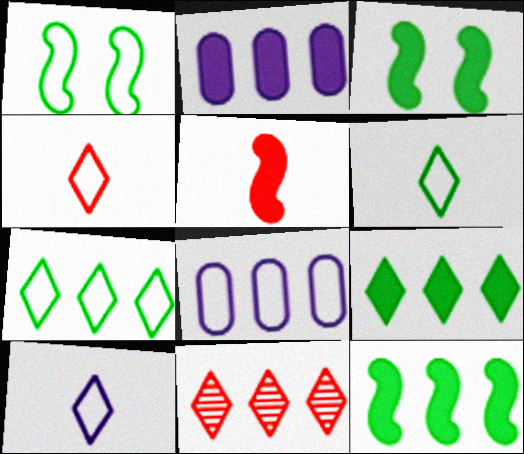[[1, 4, 8], 
[4, 6, 10], 
[8, 11, 12]]